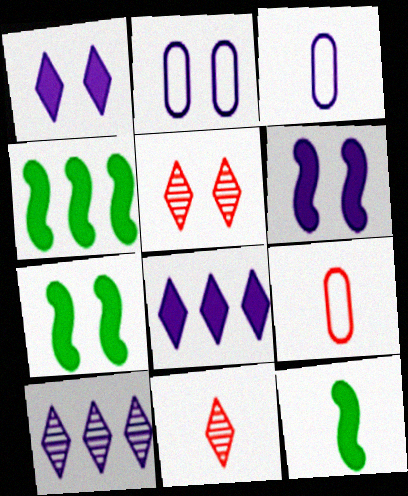[[2, 4, 11], 
[2, 5, 7], 
[3, 4, 5], 
[3, 6, 10], 
[3, 11, 12], 
[4, 7, 12], 
[7, 9, 10]]